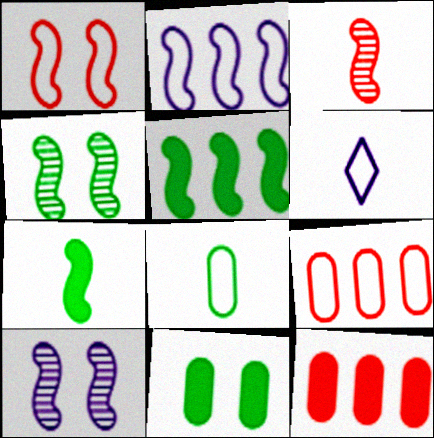[[4, 6, 12]]